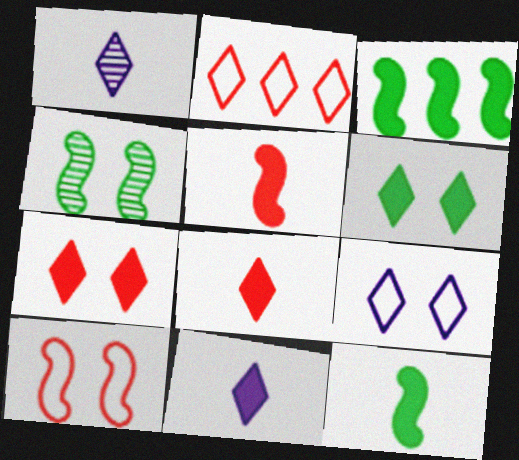[[1, 2, 6]]